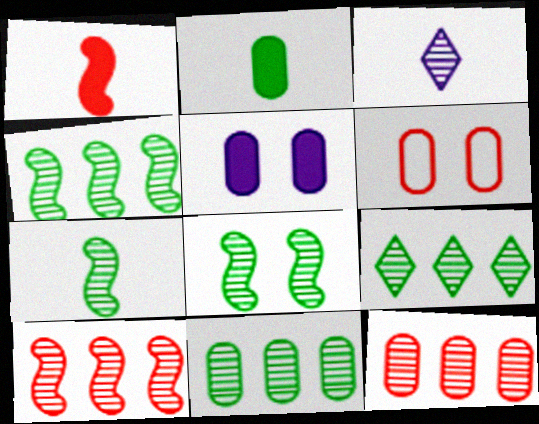[[3, 8, 12], 
[4, 7, 8], 
[4, 9, 11]]